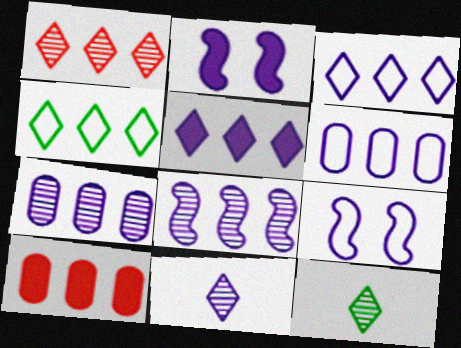[[1, 4, 5], 
[2, 6, 11], 
[4, 8, 10], 
[5, 6, 8], 
[9, 10, 12]]